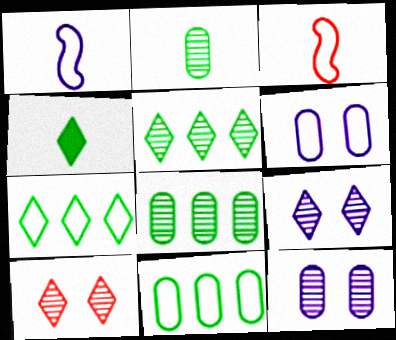[[3, 6, 7]]